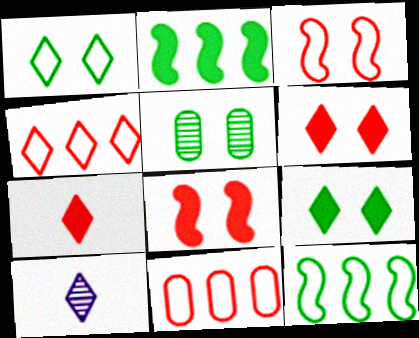[[4, 9, 10]]